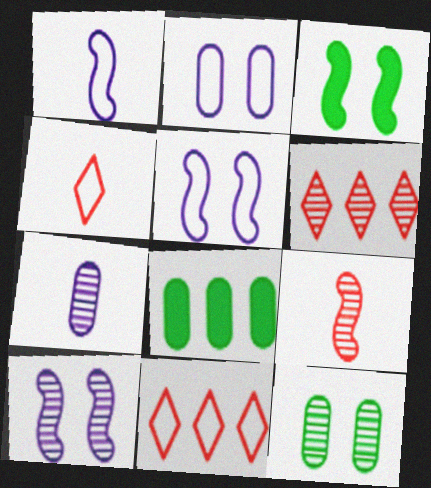[[3, 7, 11], 
[4, 8, 10]]